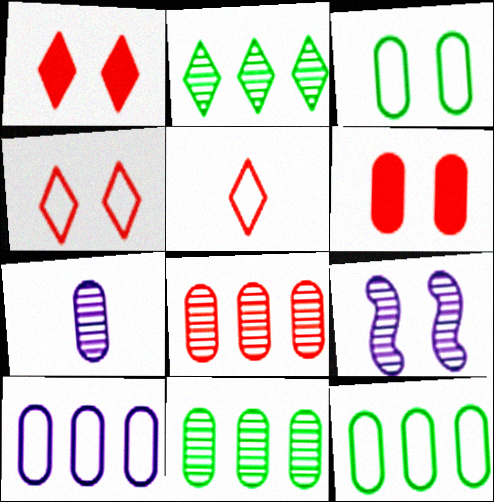[[1, 3, 9], 
[6, 7, 12]]